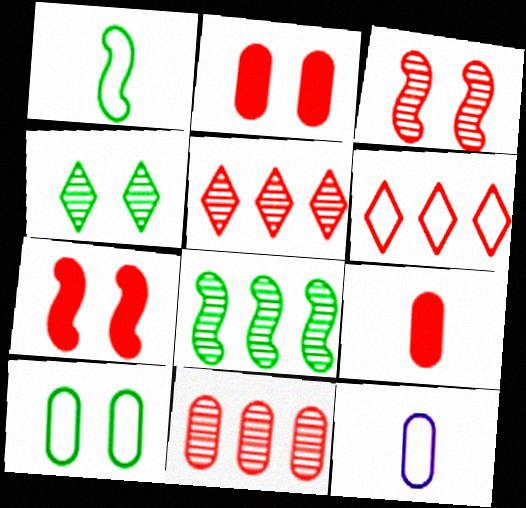[[3, 6, 9]]